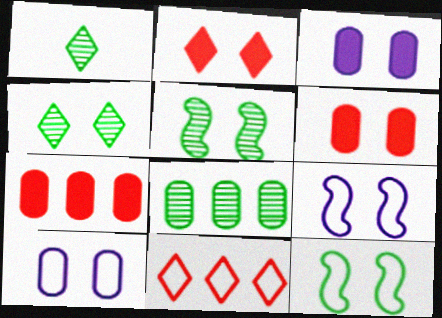[[1, 5, 8], 
[1, 7, 9], 
[2, 5, 10], 
[4, 6, 9]]